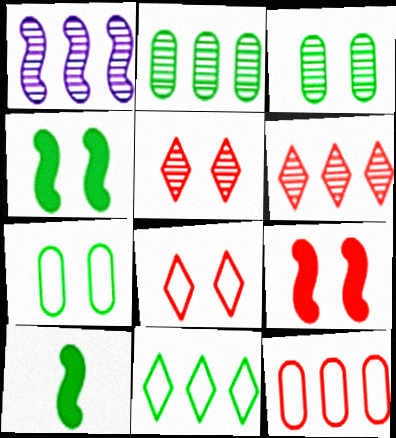[[1, 2, 6], 
[3, 10, 11]]